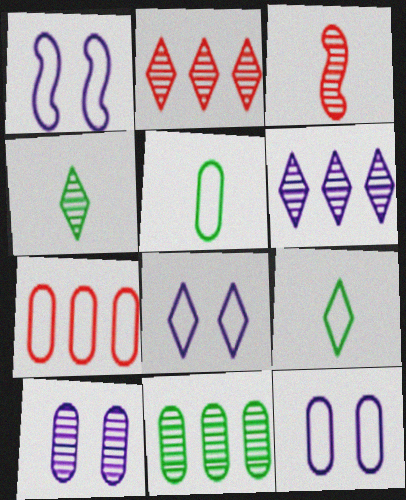[[1, 7, 9], 
[1, 8, 12], 
[5, 7, 12]]